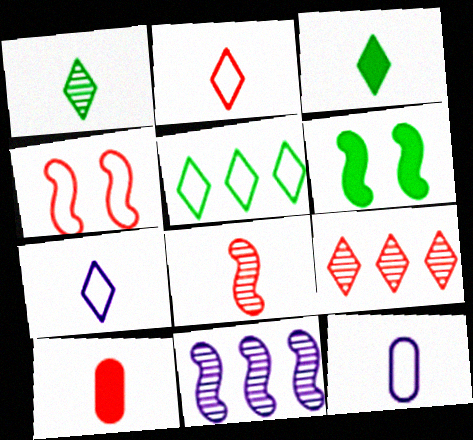[[2, 8, 10], 
[3, 8, 12], 
[4, 5, 12], 
[4, 9, 10], 
[6, 9, 12]]